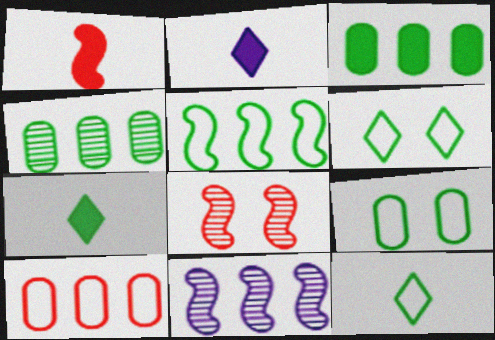[[5, 9, 12]]